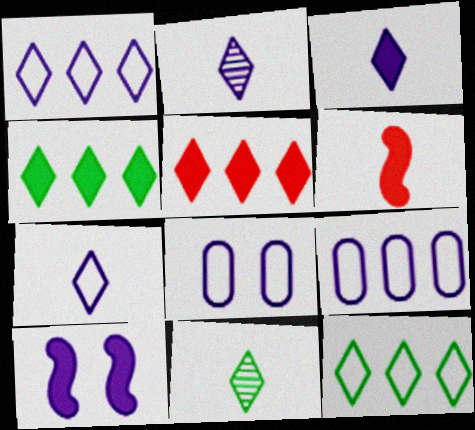[[2, 3, 7], 
[2, 9, 10]]